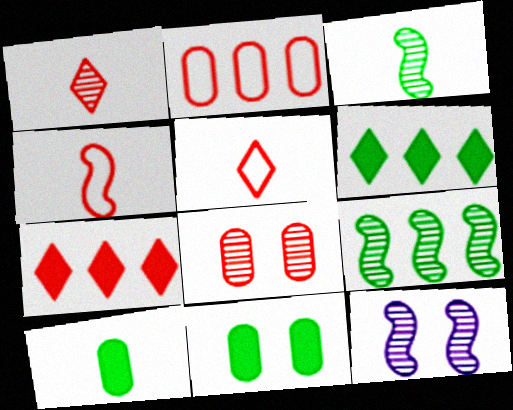[[4, 7, 8]]